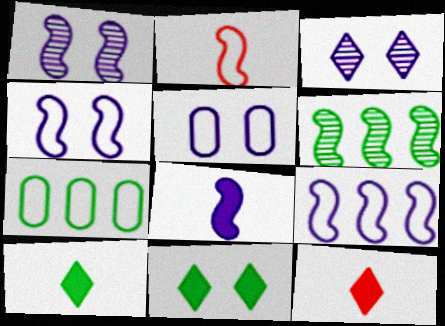[[1, 7, 12], 
[1, 8, 9], 
[5, 6, 12]]